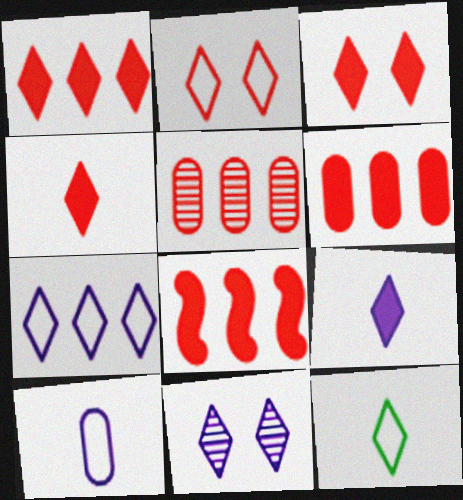[[1, 3, 4], 
[1, 6, 8], 
[1, 11, 12], 
[2, 7, 12], 
[7, 9, 11]]